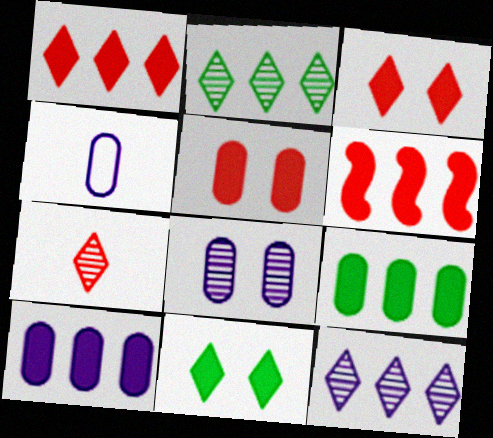[[4, 8, 10]]